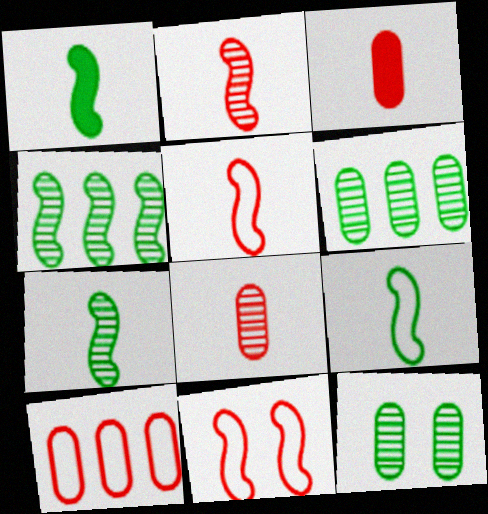[[1, 7, 9]]